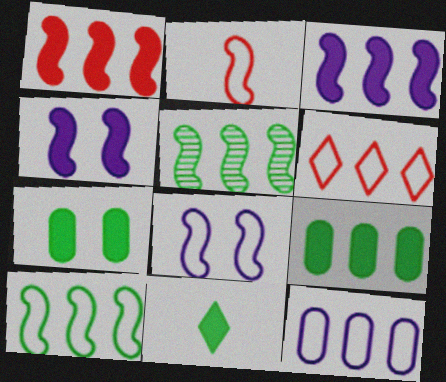[[2, 4, 5], 
[2, 8, 10], 
[6, 10, 12]]